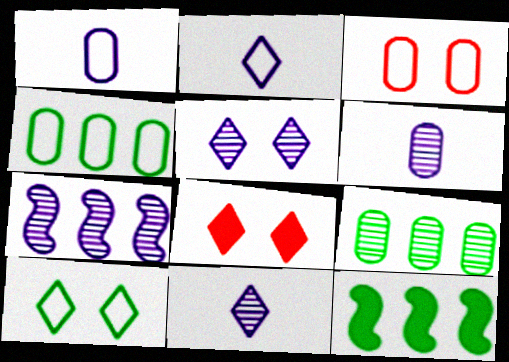[[1, 3, 4], 
[3, 11, 12], 
[5, 6, 7], 
[5, 8, 10]]